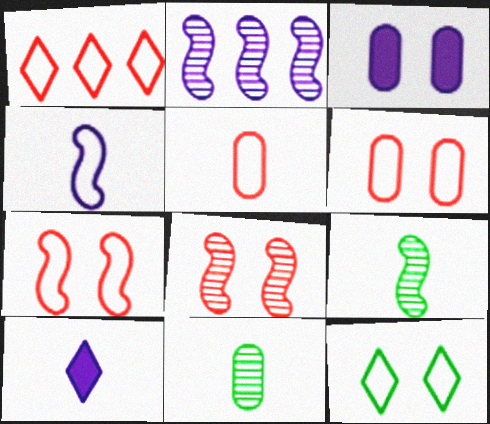[[1, 3, 9], 
[1, 5, 7], 
[2, 8, 9], 
[3, 8, 12], 
[5, 9, 10]]